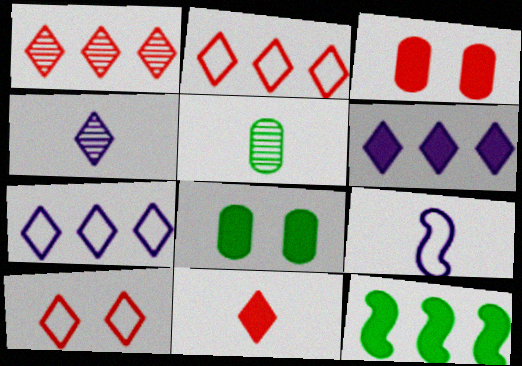[[1, 8, 9], 
[1, 10, 11], 
[5, 9, 11]]